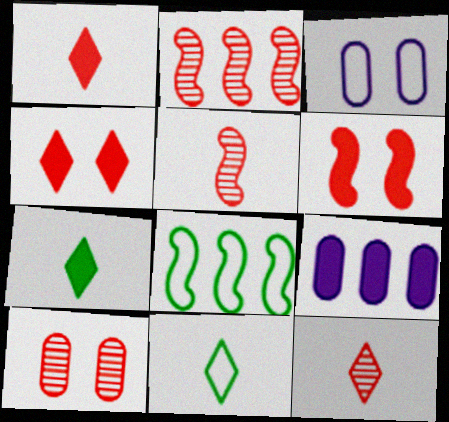[[2, 3, 7], 
[2, 10, 12], 
[6, 7, 9]]